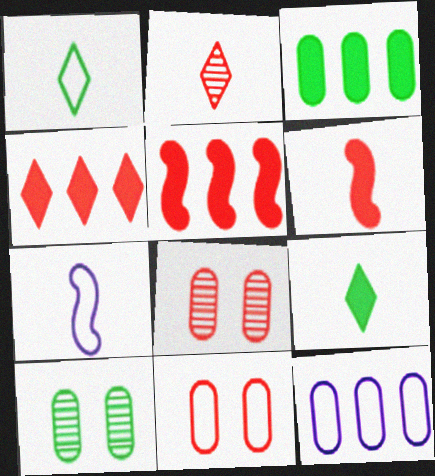[[2, 5, 11], 
[4, 7, 10]]